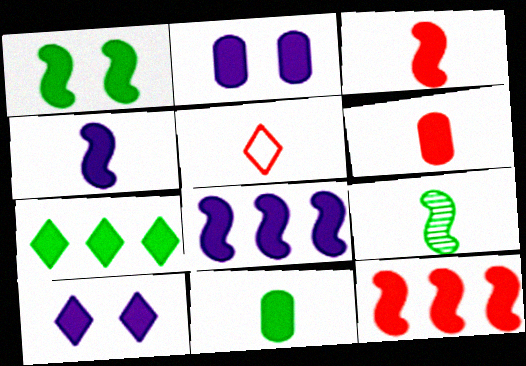[[1, 3, 8], 
[1, 4, 12], 
[1, 7, 11], 
[2, 3, 7], 
[10, 11, 12]]